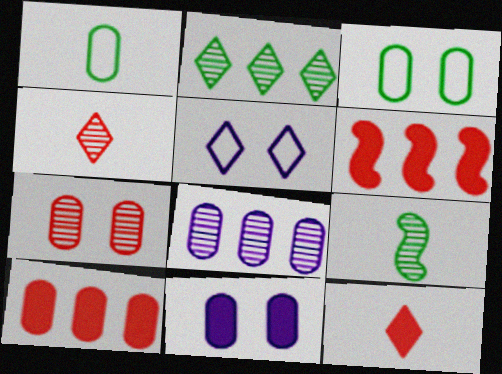[[2, 5, 12], 
[3, 7, 11], 
[5, 9, 10]]